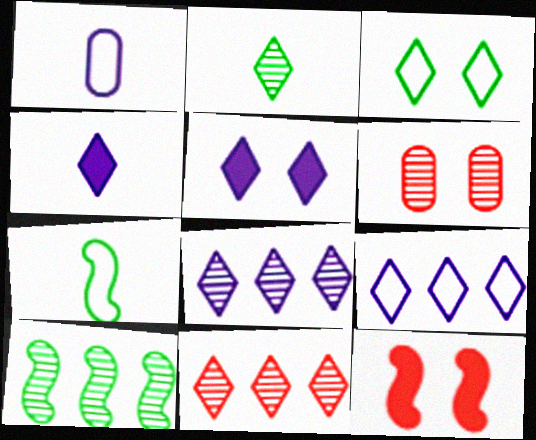[[3, 4, 11]]